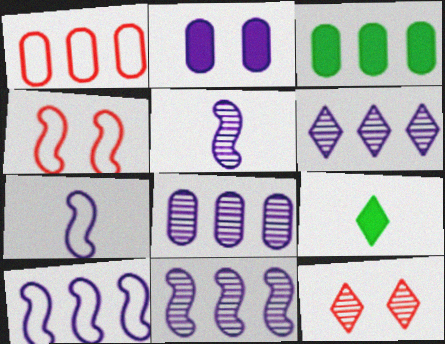[[1, 3, 8], 
[2, 6, 7], 
[3, 7, 12], 
[4, 8, 9], 
[6, 8, 11]]